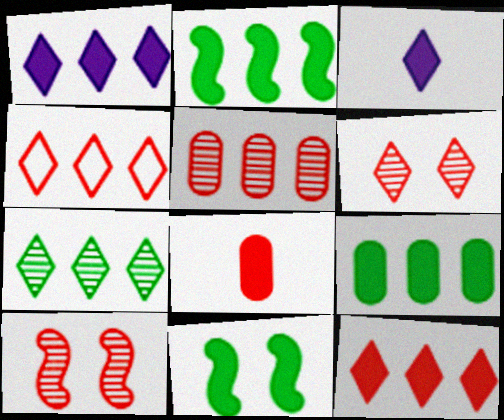[[1, 4, 7], 
[1, 8, 11], 
[4, 8, 10]]